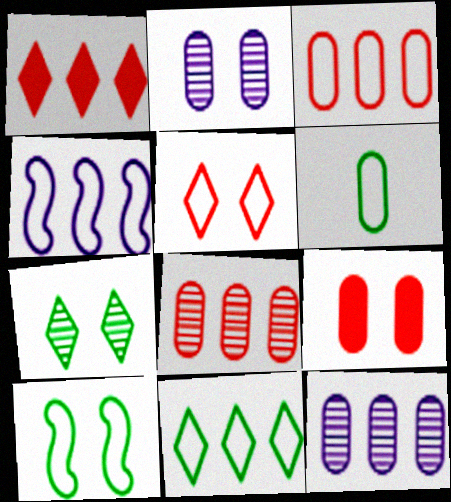[[3, 4, 11], 
[4, 5, 6], 
[6, 9, 12], 
[6, 10, 11]]